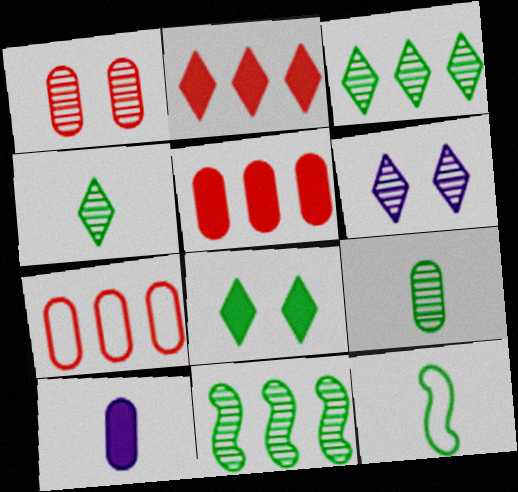[[5, 6, 12]]